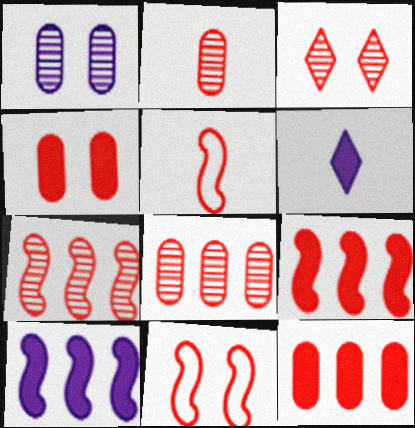[[2, 3, 7], 
[3, 4, 11], 
[3, 5, 12]]